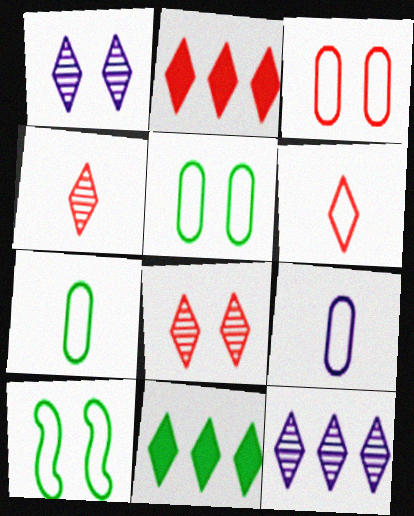[[1, 6, 11], 
[2, 6, 8]]